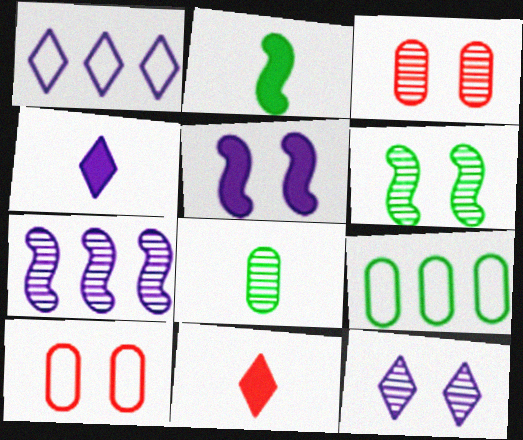[[1, 2, 3], 
[1, 4, 12], 
[3, 6, 12]]